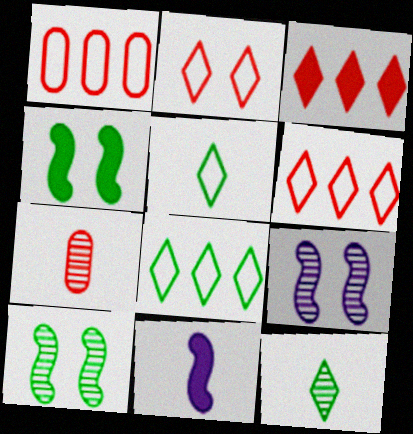[[5, 7, 11]]